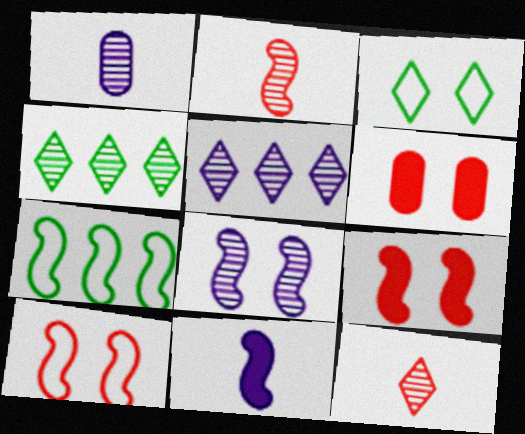[[1, 5, 8], 
[3, 6, 8]]